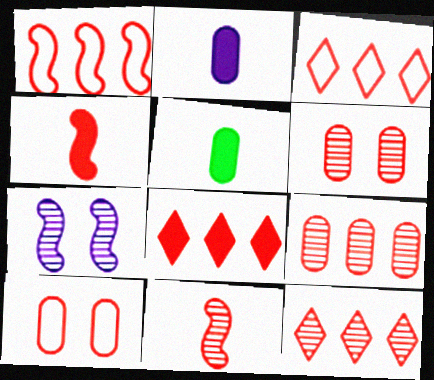[[1, 8, 9], 
[3, 4, 6], 
[3, 5, 7], 
[3, 8, 12], 
[4, 10, 12], 
[6, 11, 12], 
[8, 10, 11]]